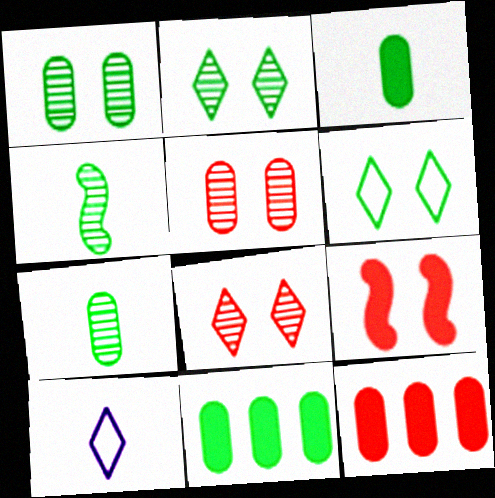[[4, 6, 11]]